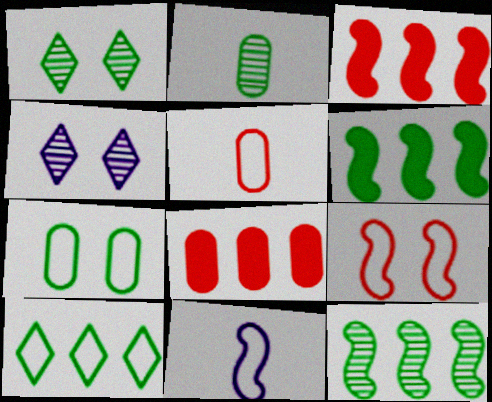[[1, 2, 12], 
[1, 8, 11], 
[4, 5, 6]]